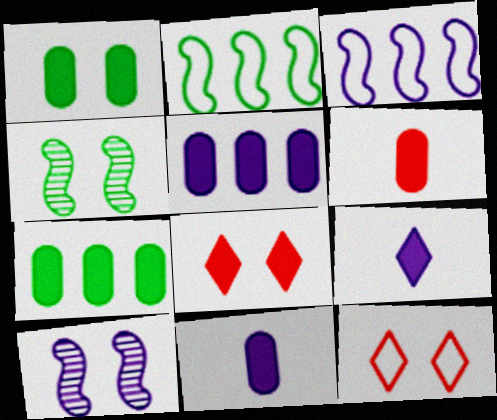[[1, 5, 6], 
[1, 10, 12]]